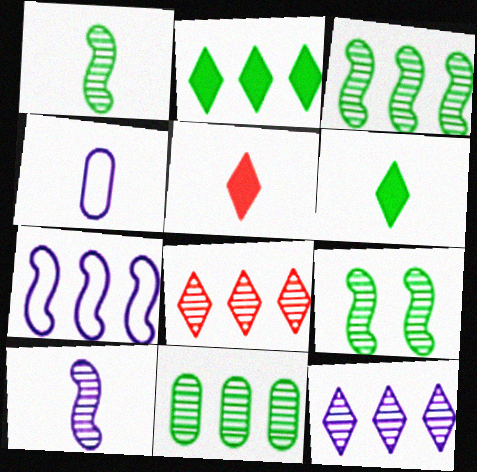[[1, 3, 9], 
[1, 4, 5]]